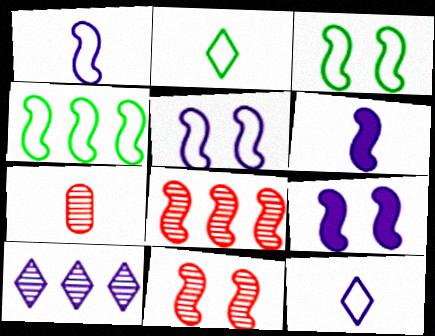[[2, 6, 7], 
[3, 6, 8], 
[3, 9, 11], 
[4, 6, 11]]